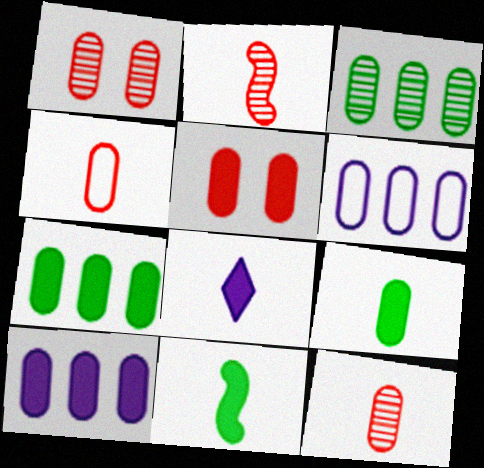[[1, 6, 9], 
[5, 9, 10]]